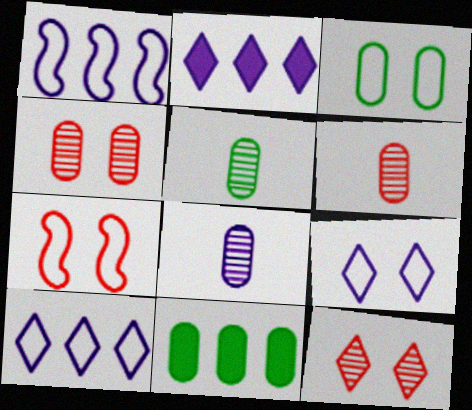[[2, 5, 7], 
[3, 5, 11], 
[3, 7, 9], 
[5, 6, 8]]